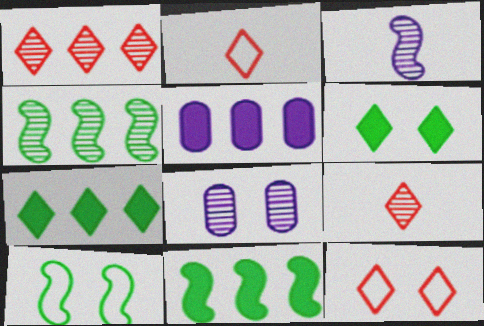[[2, 8, 11], 
[4, 8, 9], 
[5, 9, 10]]